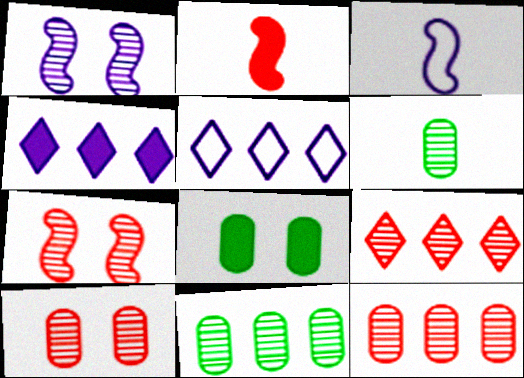[[1, 6, 9], 
[2, 4, 8], 
[3, 8, 9]]